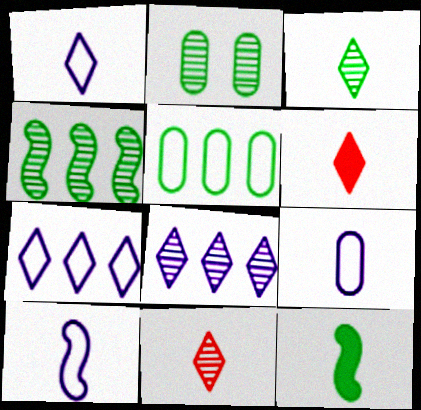[[1, 3, 6], 
[1, 9, 10], 
[2, 3, 4], 
[9, 11, 12]]